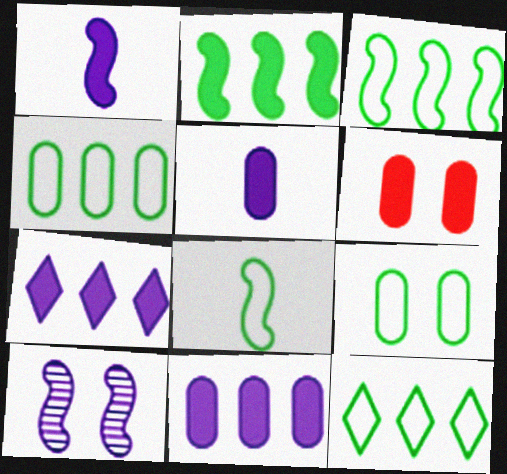[[3, 4, 12], 
[8, 9, 12]]